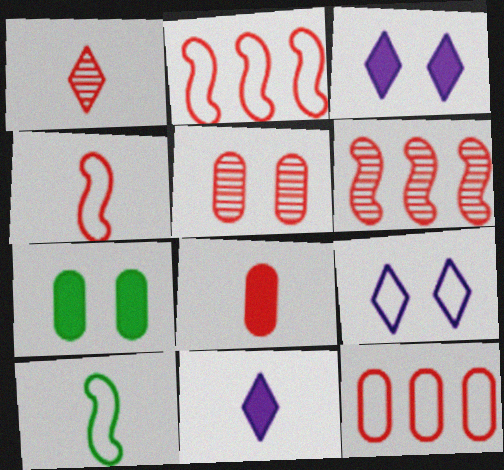[[1, 4, 8], 
[1, 5, 6], 
[5, 8, 12], 
[9, 10, 12]]